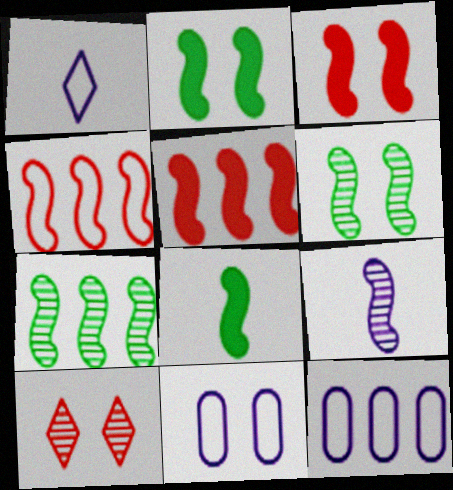[[2, 4, 9], 
[2, 10, 11], 
[8, 10, 12]]